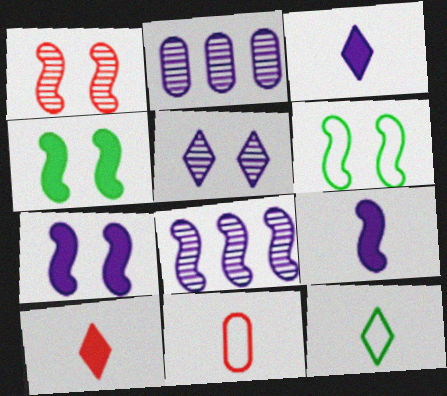[[1, 6, 7], 
[2, 6, 10]]